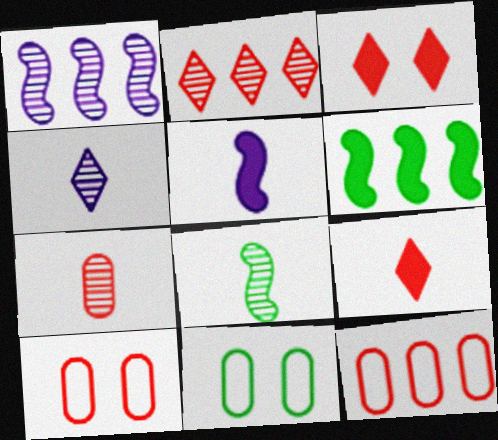[[1, 9, 11], 
[2, 5, 11], 
[4, 6, 10], 
[4, 7, 8]]